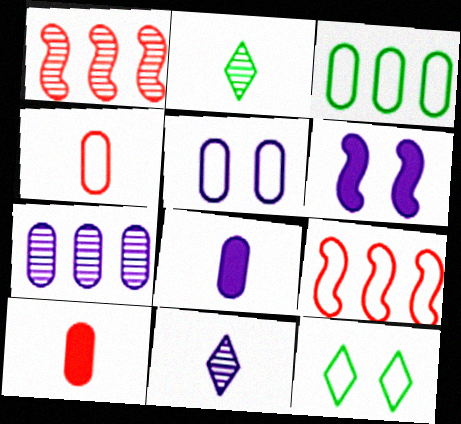[[1, 8, 12], 
[3, 4, 5], 
[5, 7, 8]]